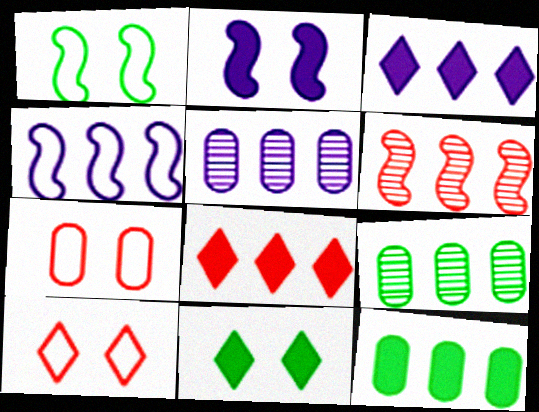[[3, 4, 5], 
[4, 8, 9]]